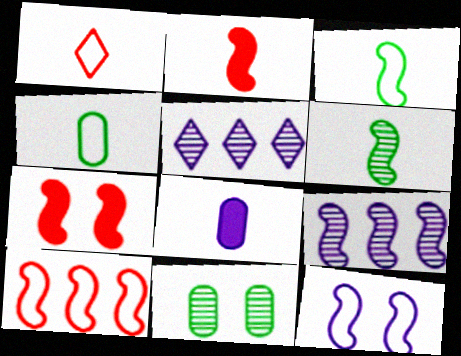[[1, 6, 8], 
[3, 7, 9], 
[3, 10, 12], 
[4, 5, 7], 
[5, 8, 12]]